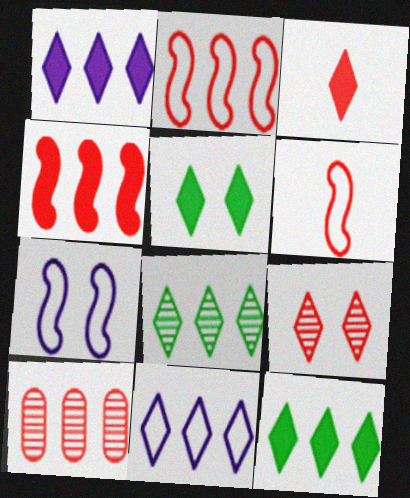[[1, 3, 5]]